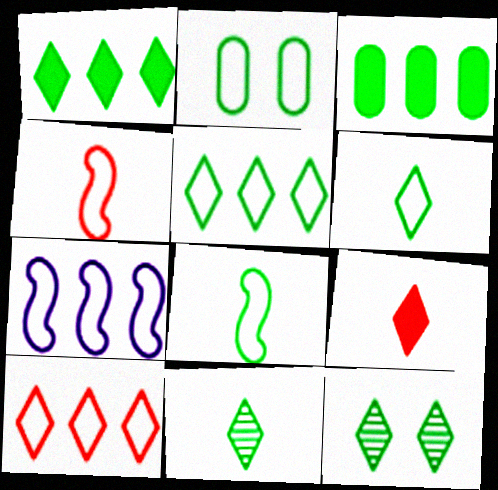[[1, 6, 12], 
[2, 5, 8], 
[3, 8, 12]]